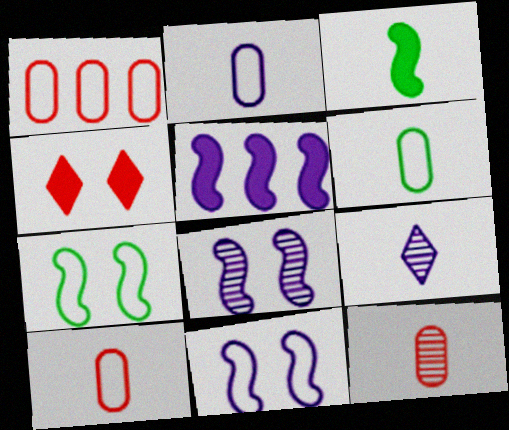[[2, 6, 10], 
[3, 9, 10]]